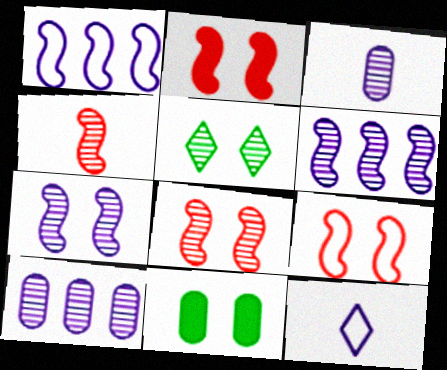[[2, 8, 9], 
[4, 5, 10]]